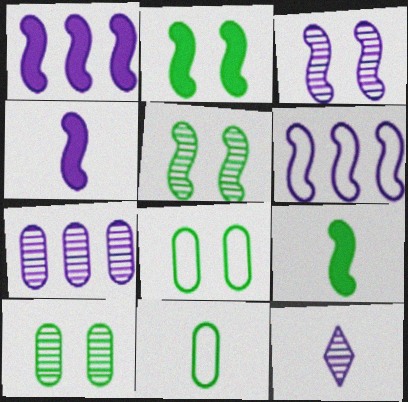[[3, 4, 6], 
[3, 7, 12]]